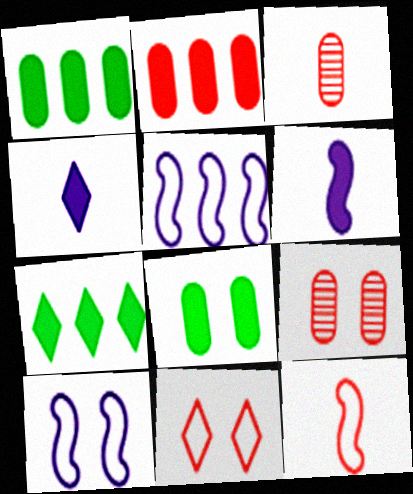[[3, 7, 10]]